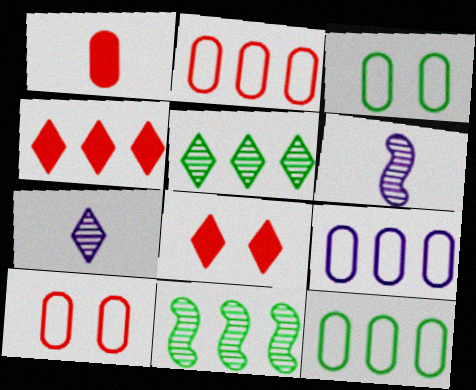[[2, 9, 12], 
[3, 4, 6], 
[4, 9, 11], 
[6, 8, 12]]